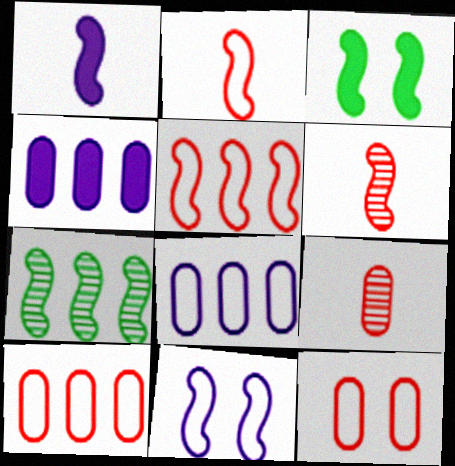[]